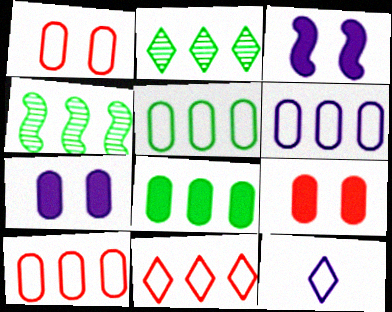[[4, 9, 12], 
[5, 6, 10]]